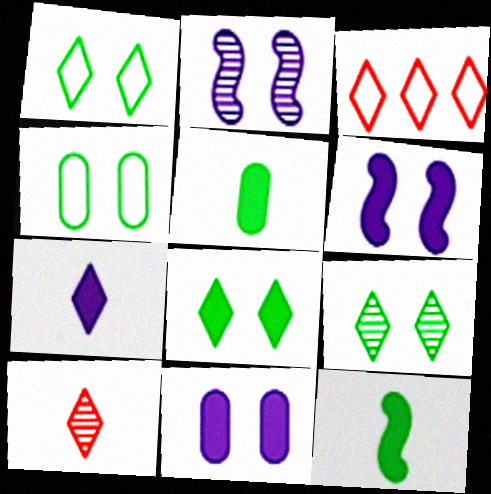[[1, 8, 9], 
[2, 3, 5], 
[3, 7, 9]]